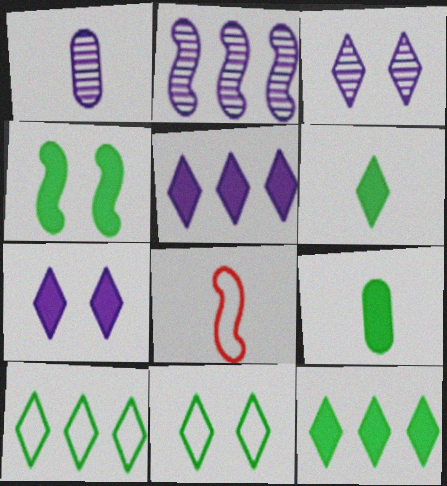[[1, 2, 3], 
[1, 6, 8], 
[2, 4, 8], 
[4, 9, 12]]